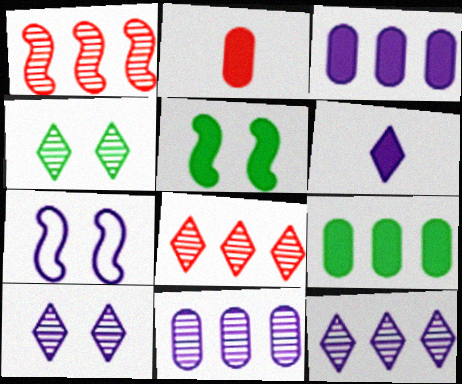[[6, 7, 11]]